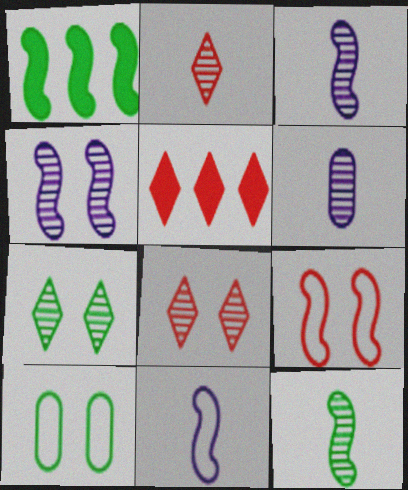[[1, 3, 9], 
[2, 6, 12], 
[3, 5, 10]]